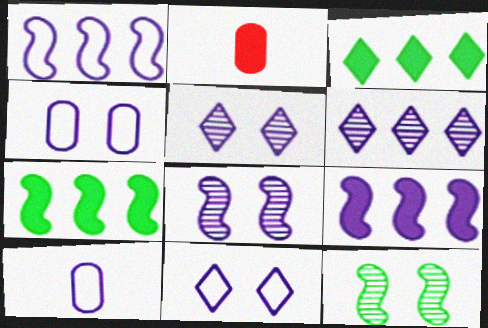[[1, 10, 11], 
[5, 9, 10]]